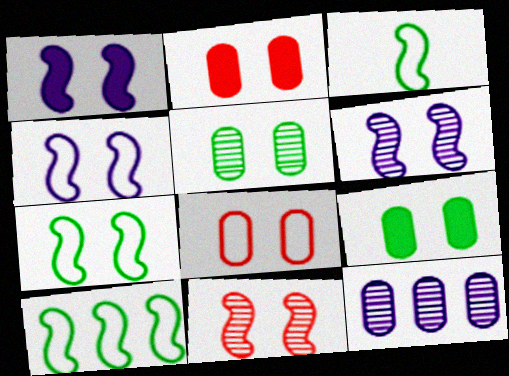[[1, 4, 6], 
[1, 7, 11], 
[3, 7, 10]]